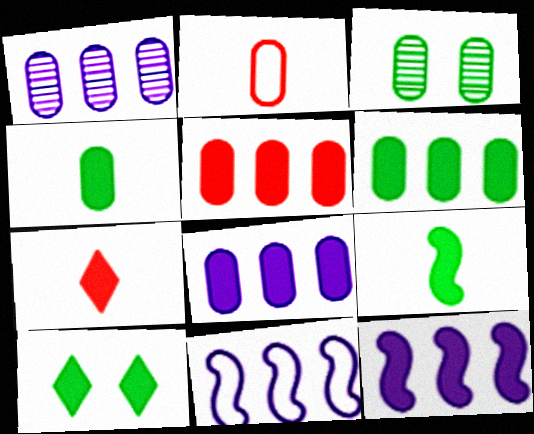[[2, 3, 8], 
[3, 7, 11], 
[5, 6, 8], 
[6, 9, 10]]